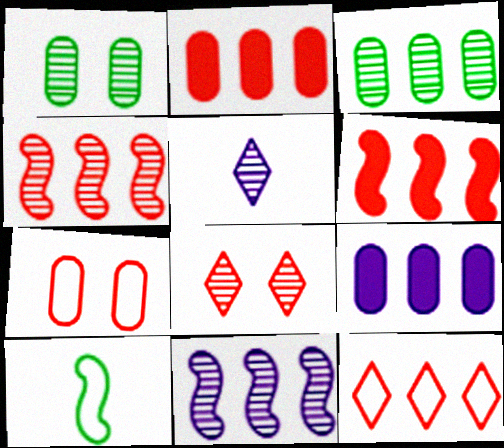[[1, 4, 5], 
[2, 4, 12], 
[8, 9, 10]]